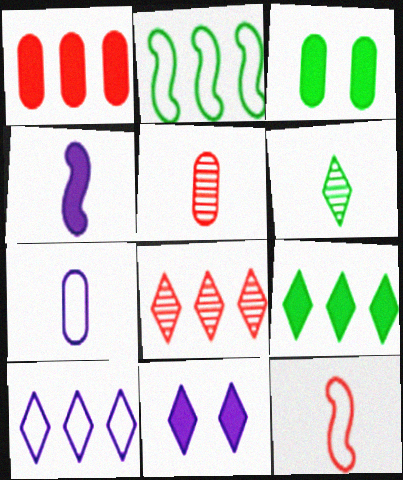[[2, 3, 6], 
[2, 5, 11], 
[8, 9, 10]]